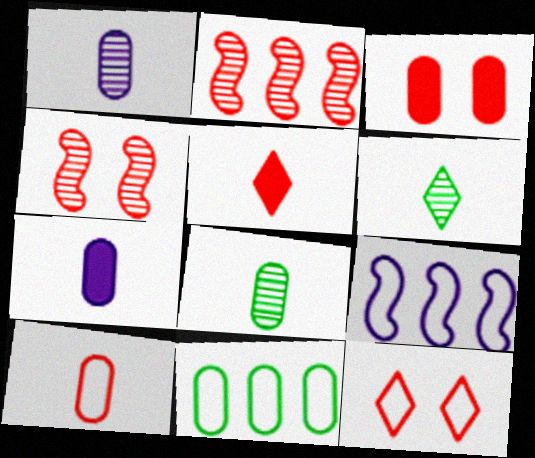[[1, 3, 11], 
[3, 4, 12], 
[3, 6, 9], 
[7, 8, 10]]